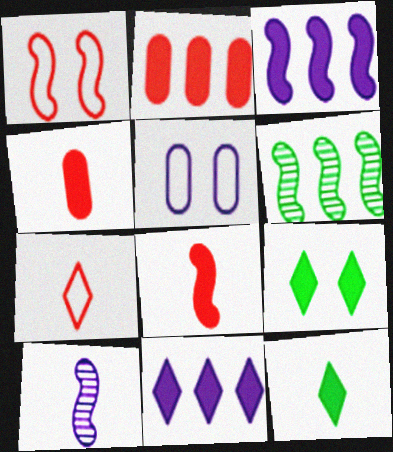[[3, 4, 9], 
[5, 10, 11]]